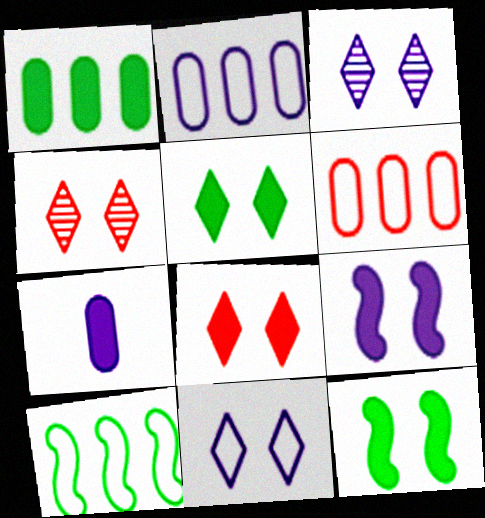[[4, 5, 11], 
[4, 7, 10]]